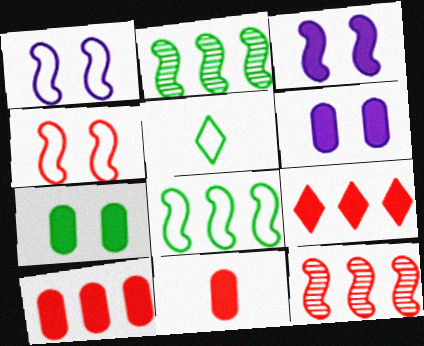[[2, 5, 7], 
[5, 6, 12]]